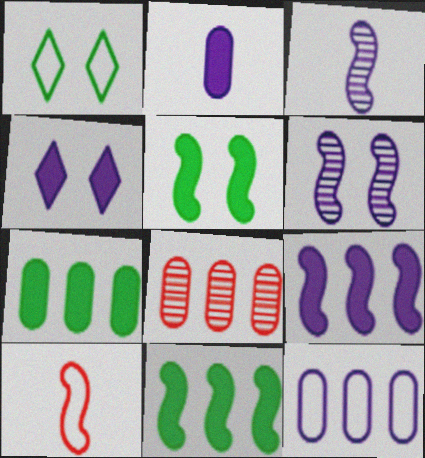[[1, 10, 12], 
[2, 4, 9], 
[3, 4, 12], 
[6, 10, 11], 
[7, 8, 12]]